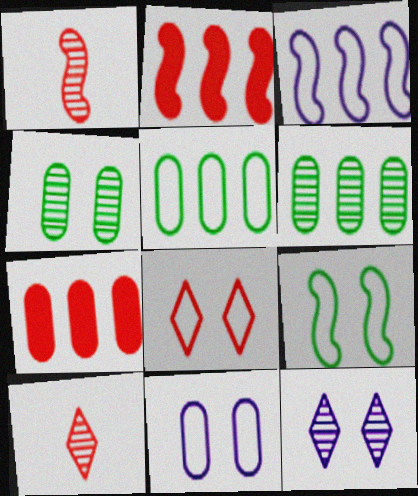[[1, 6, 12], 
[1, 7, 8], 
[8, 9, 11]]